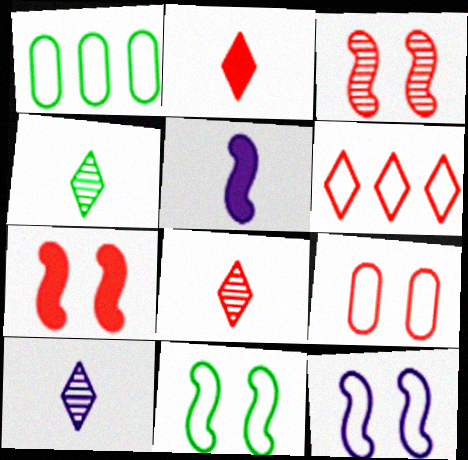[[1, 7, 10], 
[4, 8, 10]]